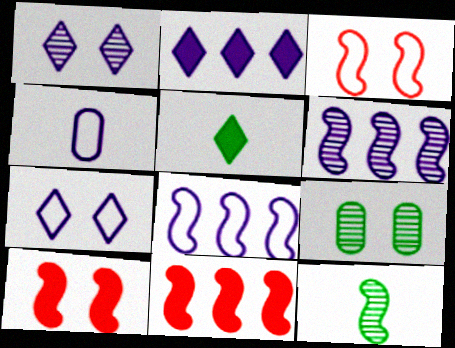[[4, 7, 8], 
[7, 9, 10], 
[8, 10, 12]]